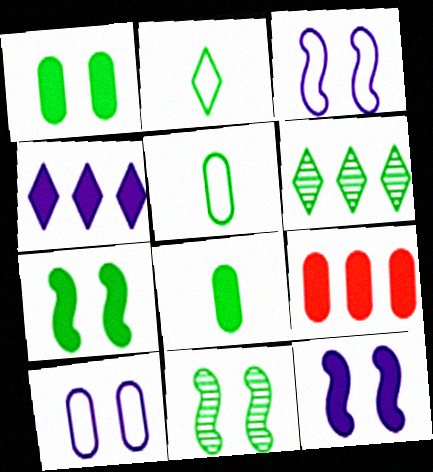[[5, 6, 7]]